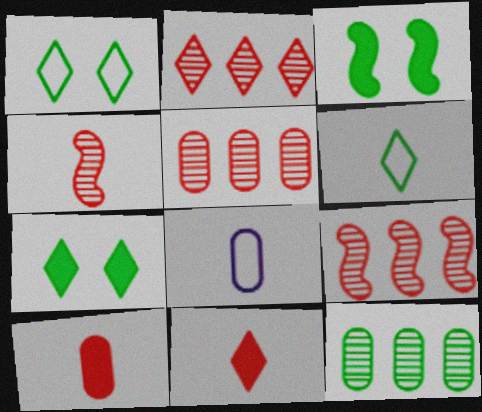[[2, 3, 8], 
[2, 5, 9], 
[3, 6, 12], 
[7, 8, 9]]